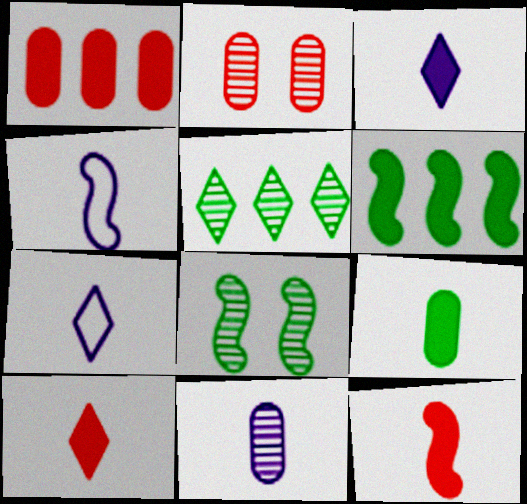[[1, 7, 8], 
[2, 6, 7], 
[3, 4, 11], 
[3, 9, 12]]